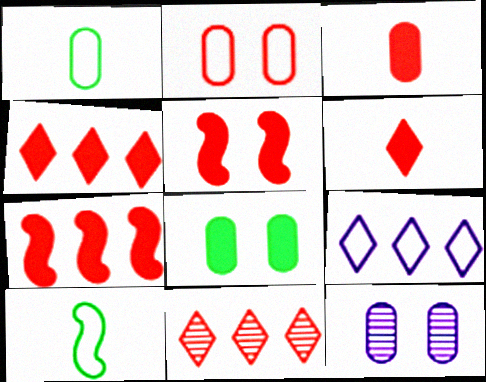[[2, 8, 12], 
[2, 9, 10], 
[3, 4, 5], 
[4, 10, 12]]